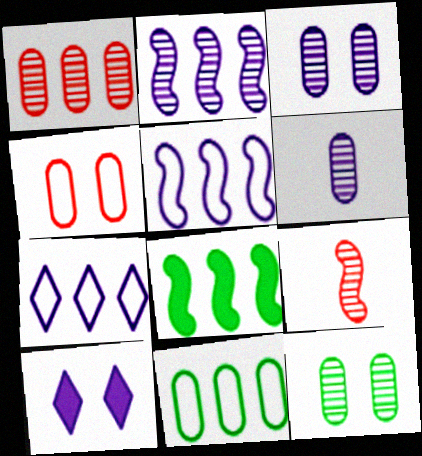[[1, 6, 12], 
[1, 7, 8], 
[5, 6, 10], 
[9, 10, 11]]